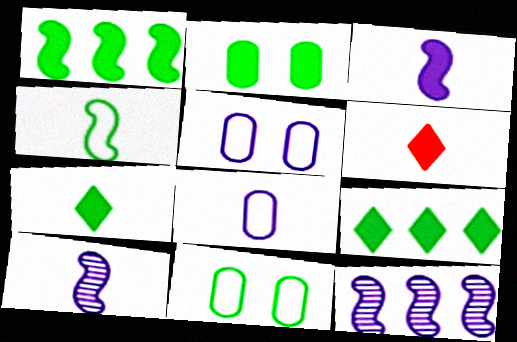[[1, 2, 7], 
[6, 11, 12]]